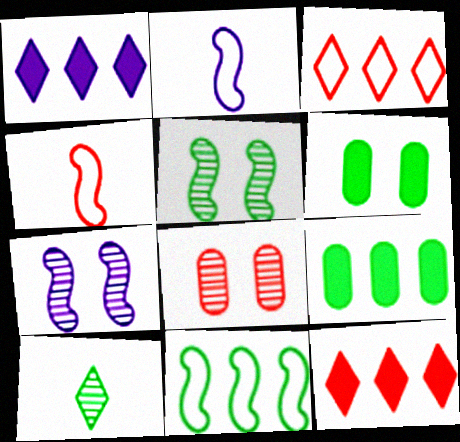[[4, 8, 12], 
[6, 10, 11]]